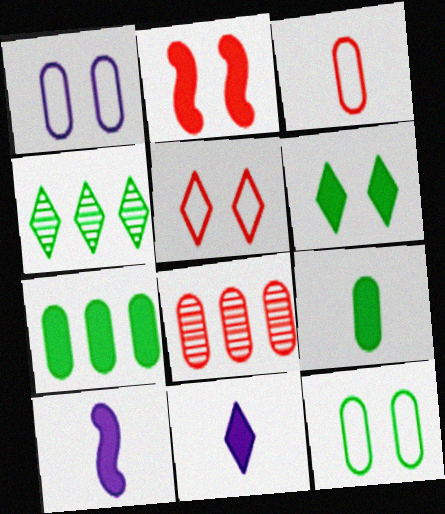[[1, 8, 9], 
[2, 7, 11], 
[4, 5, 11]]